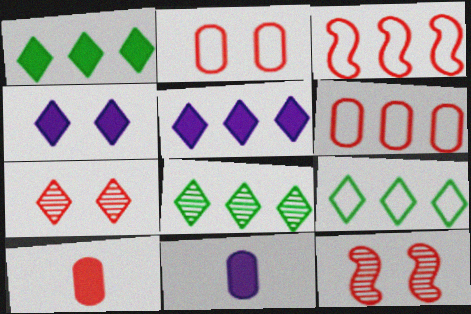[[1, 8, 9], 
[3, 7, 10], 
[9, 11, 12]]